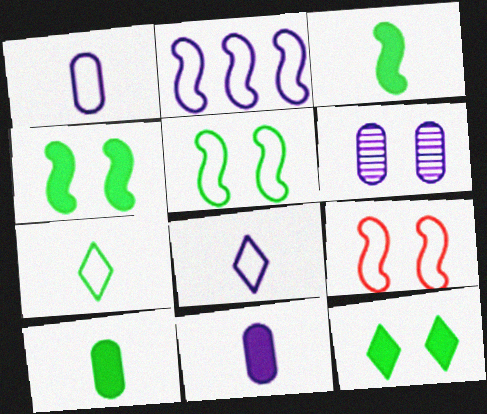[[6, 9, 12]]